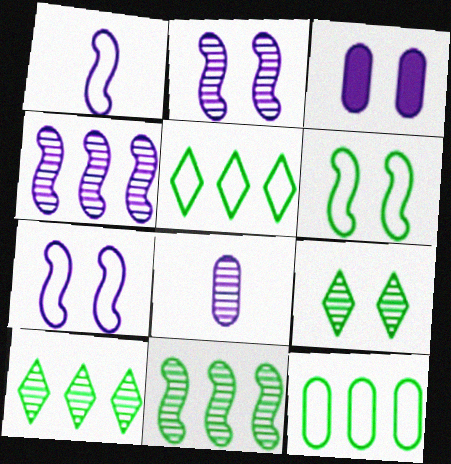[]